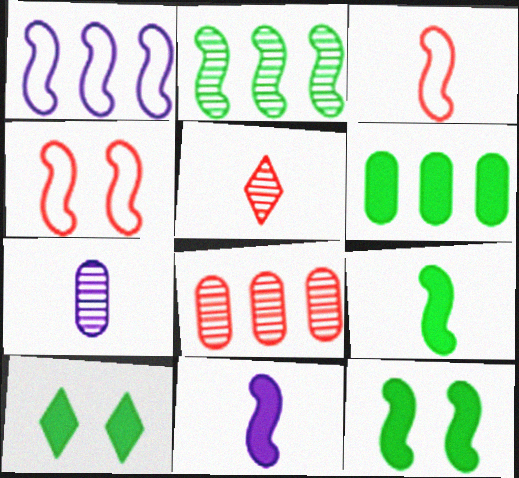[[2, 4, 11], 
[6, 9, 10]]